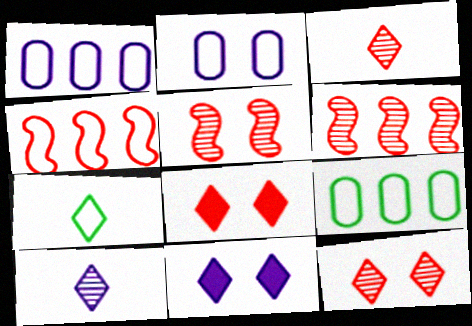[[2, 4, 7]]